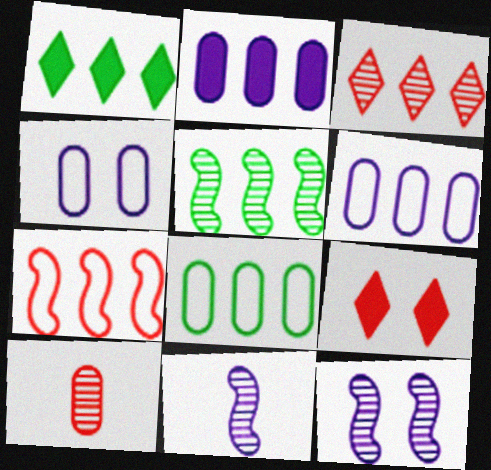[[1, 5, 8], 
[7, 9, 10], 
[8, 9, 11]]